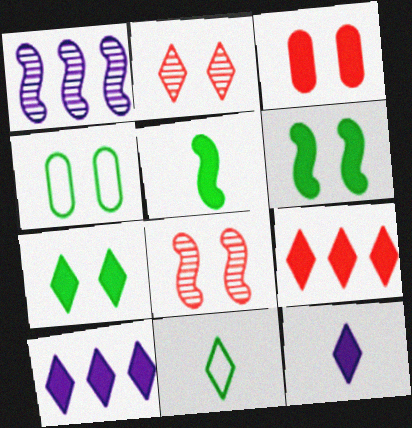[[1, 3, 11], 
[2, 10, 11], 
[3, 5, 10], 
[7, 9, 12]]